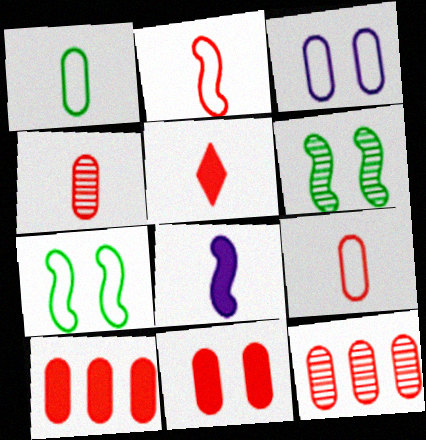[[2, 4, 5], 
[9, 11, 12]]